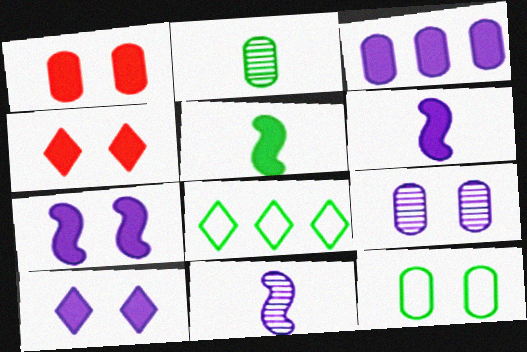[[1, 8, 11], 
[1, 9, 12], 
[3, 4, 5], 
[3, 6, 10]]